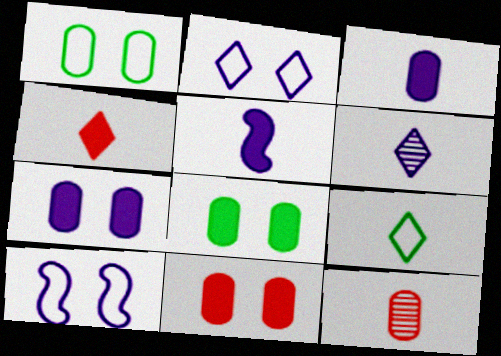[[4, 6, 9], 
[5, 9, 12], 
[7, 8, 11]]